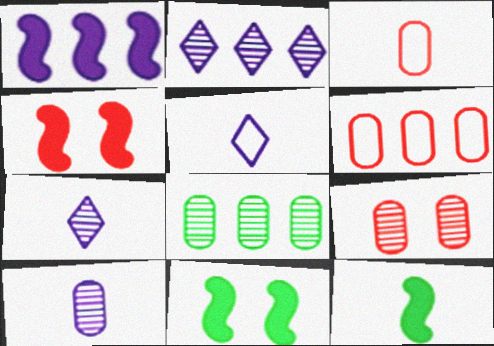[[1, 4, 12], 
[2, 3, 11], 
[3, 7, 12], 
[4, 5, 8], 
[6, 7, 11], 
[8, 9, 10]]